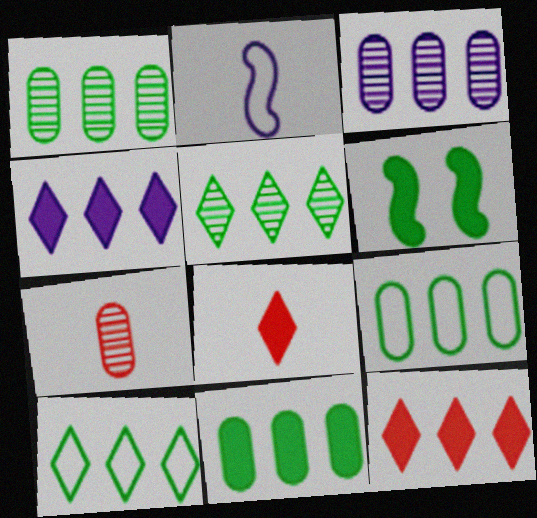[[1, 9, 11]]